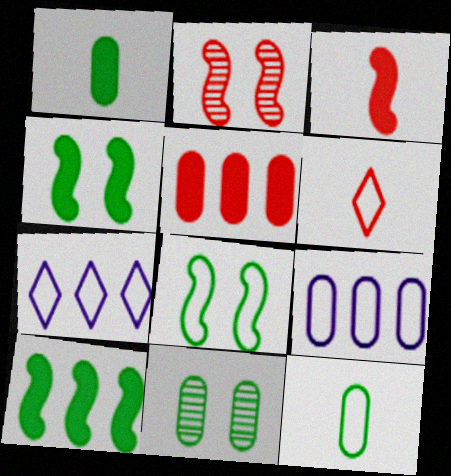[[1, 2, 7], 
[2, 5, 6], 
[3, 7, 11], 
[6, 8, 9]]